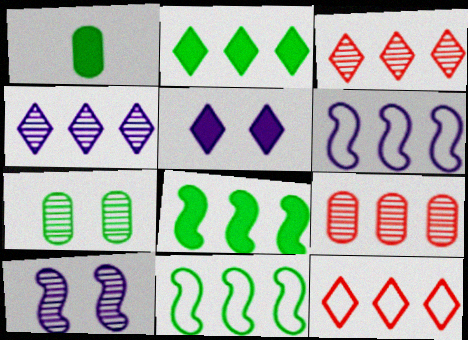[[1, 10, 12], 
[2, 4, 12], 
[2, 6, 9]]